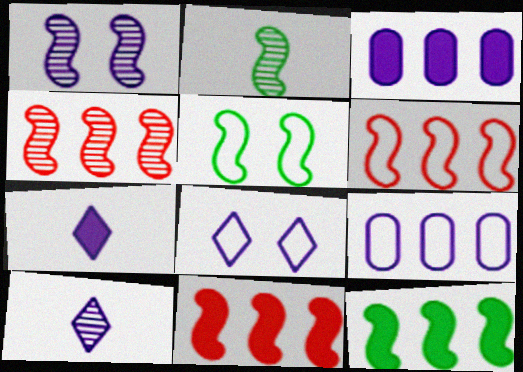[[1, 2, 4], 
[1, 7, 9], 
[2, 5, 12], 
[4, 6, 11]]